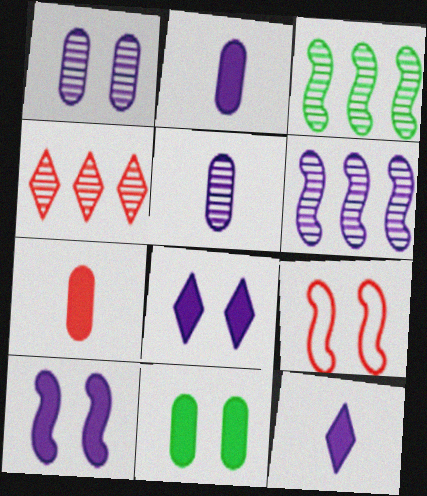[[4, 7, 9]]